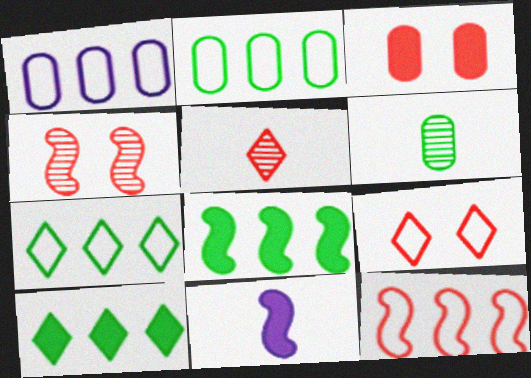[[1, 3, 6], 
[1, 7, 12], 
[3, 4, 9], 
[3, 5, 12], 
[3, 10, 11]]